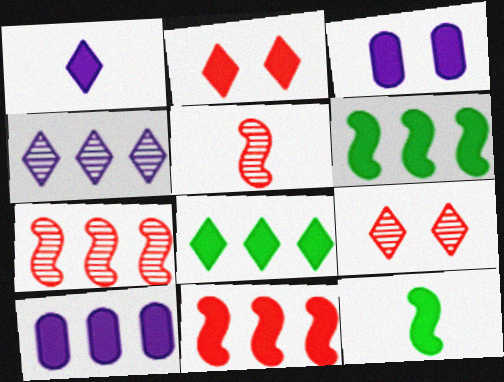[[1, 2, 8], 
[2, 10, 12], 
[8, 10, 11]]